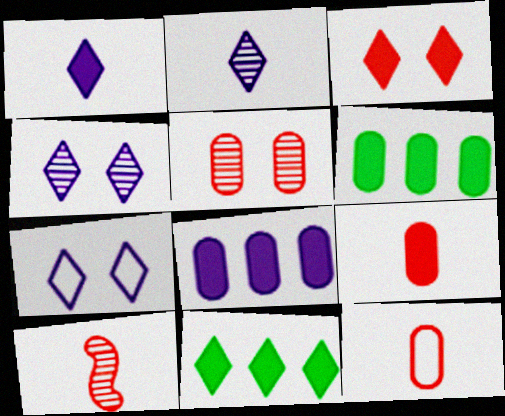[[1, 3, 11], 
[6, 7, 10]]